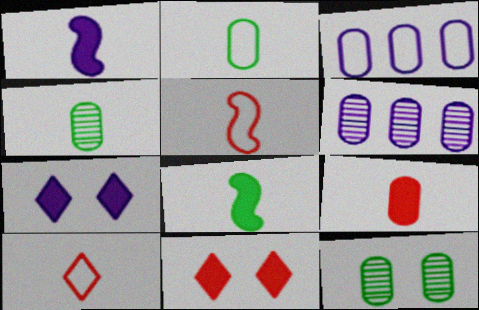[[1, 4, 10], 
[3, 9, 12]]